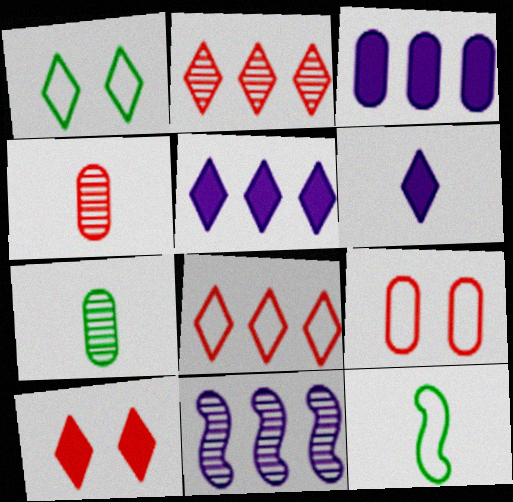[[1, 2, 6], 
[3, 7, 9], 
[4, 6, 12]]